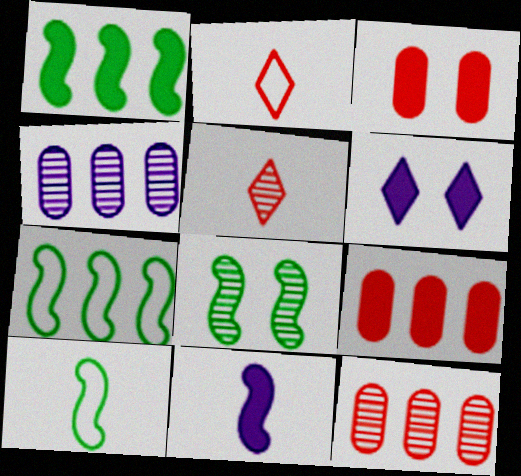[[1, 8, 10], 
[4, 5, 8], 
[6, 10, 12]]